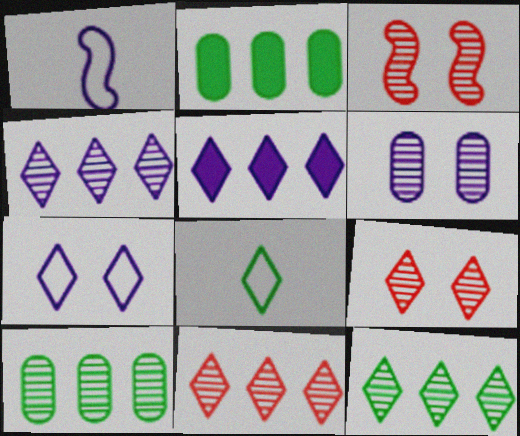[[1, 2, 9], 
[1, 5, 6], 
[4, 11, 12], 
[5, 8, 9]]